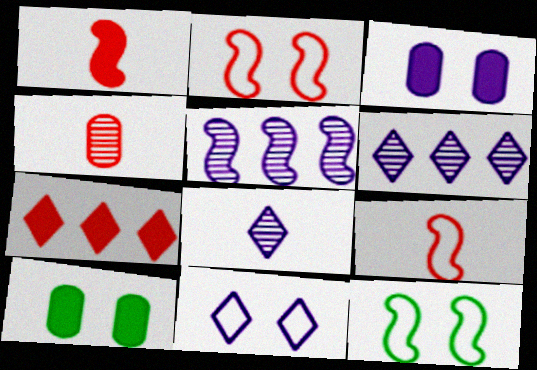[[1, 5, 12], 
[2, 4, 7], 
[6, 9, 10]]